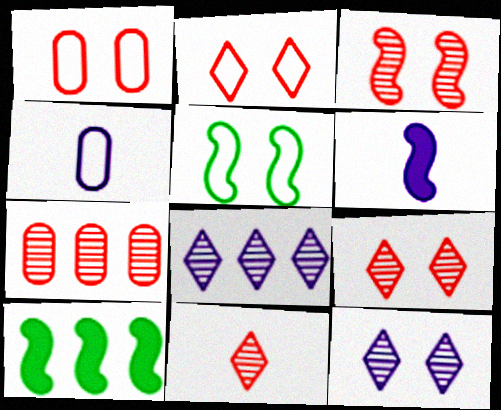[[3, 7, 11], 
[4, 9, 10]]